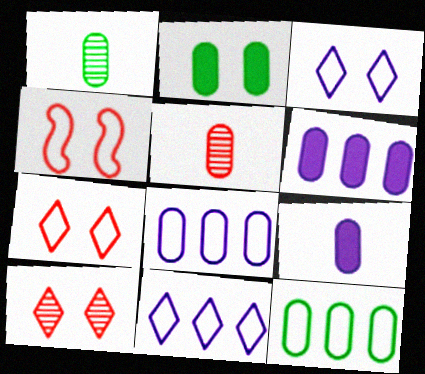[[1, 2, 12], 
[2, 5, 8]]